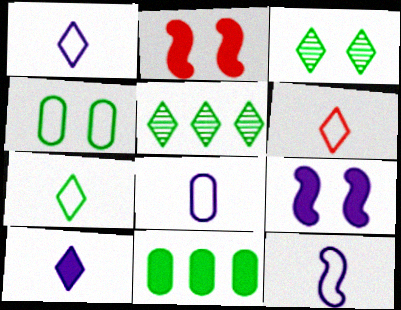[[1, 6, 7], 
[1, 8, 12], 
[2, 5, 8], 
[2, 10, 11]]